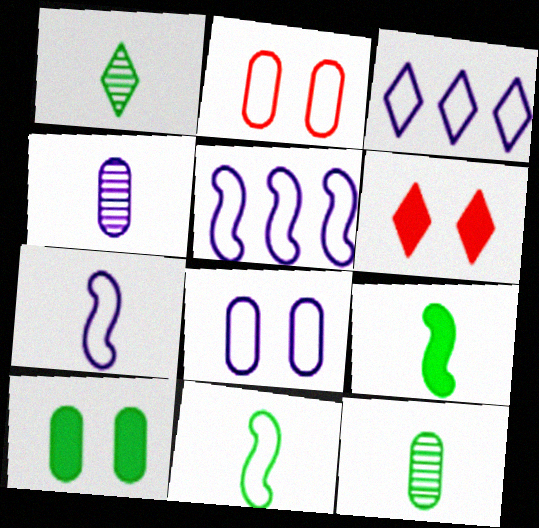[[1, 3, 6], 
[2, 3, 11], 
[3, 7, 8], 
[5, 6, 12]]